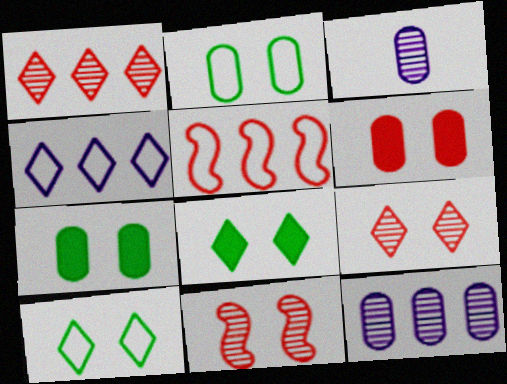[[3, 5, 8]]